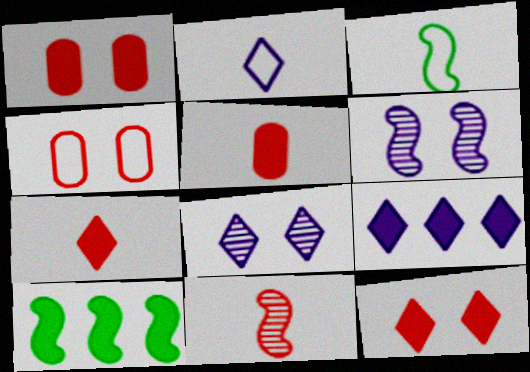[[2, 8, 9]]